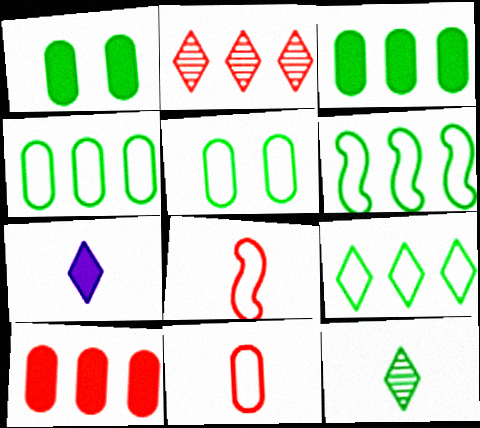[[1, 6, 12], 
[4, 6, 9]]